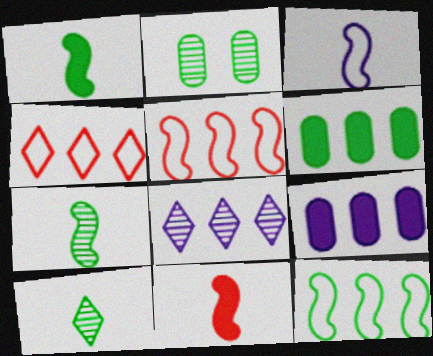[[3, 7, 11], 
[5, 6, 8]]